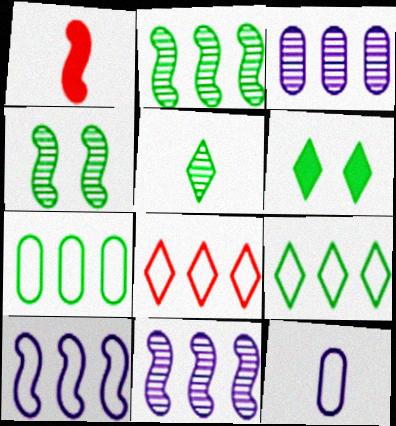[[1, 4, 10], 
[1, 5, 12], 
[5, 6, 9], 
[7, 8, 10]]